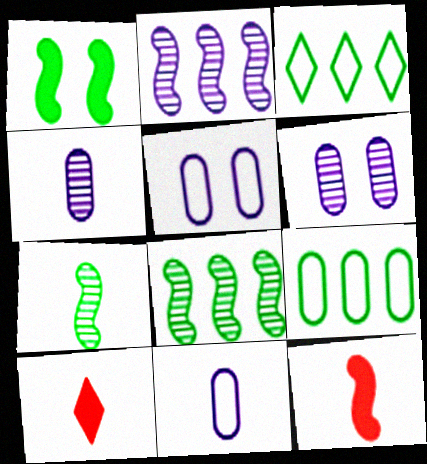[[3, 6, 12], 
[5, 8, 10], 
[7, 10, 11]]